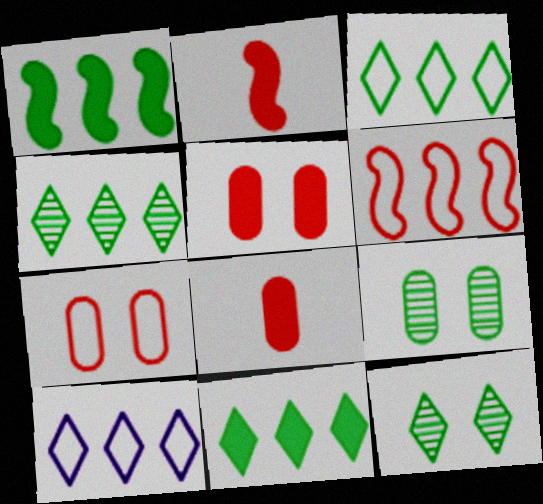[[2, 9, 10], 
[3, 4, 11]]